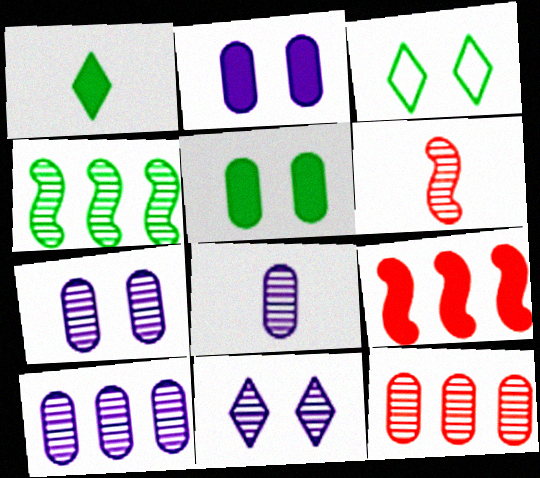[[1, 2, 9], 
[3, 8, 9], 
[7, 8, 10]]